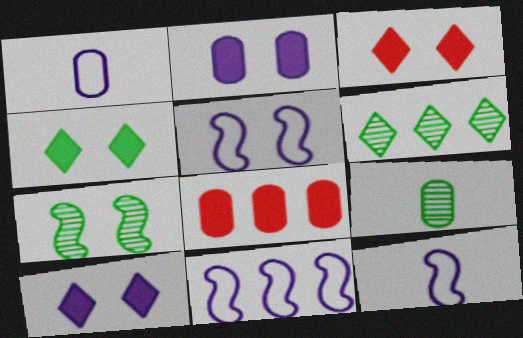[[3, 4, 10], 
[3, 9, 11], 
[5, 11, 12], 
[6, 7, 9], 
[6, 8, 11]]